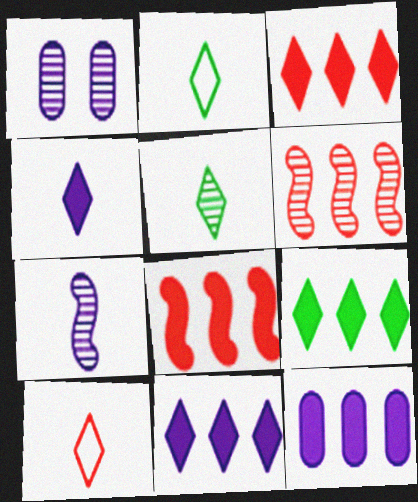[[1, 2, 8], 
[1, 5, 6], 
[3, 9, 11], 
[4, 5, 10], 
[8, 9, 12]]